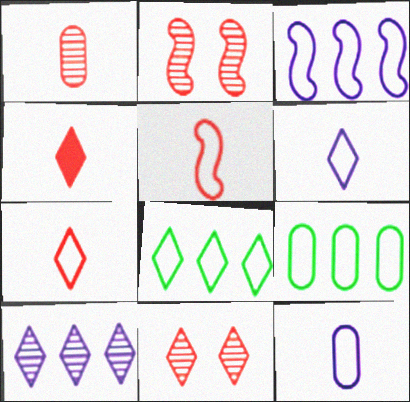[[1, 4, 5]]